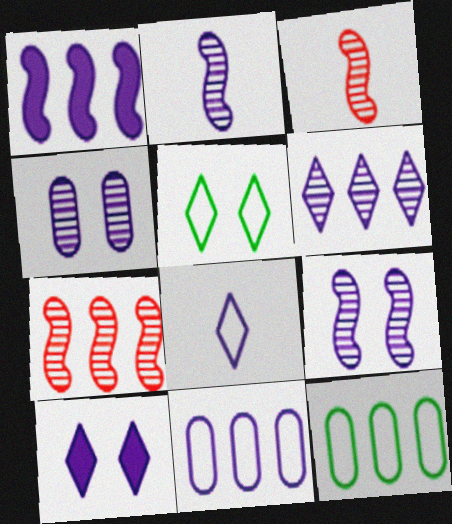[[1, 4, 8], 
[1, 6, 11], 
[2, 4, 6], 
[2, 10, 11], 
[3, 10, 12], 
[6, 8, 10]]